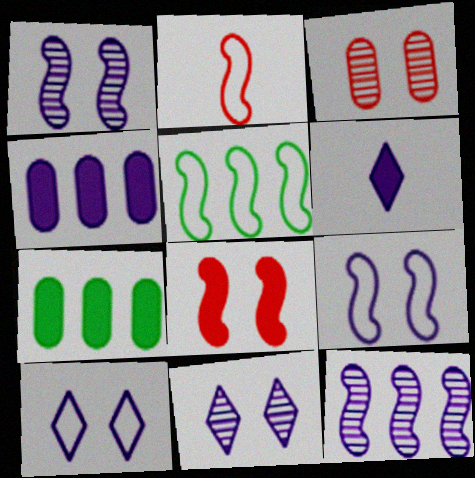[[2, 5, 9], 
[2, 7, 11], 
[3, 5, 6], 
[6, 7, 8]]